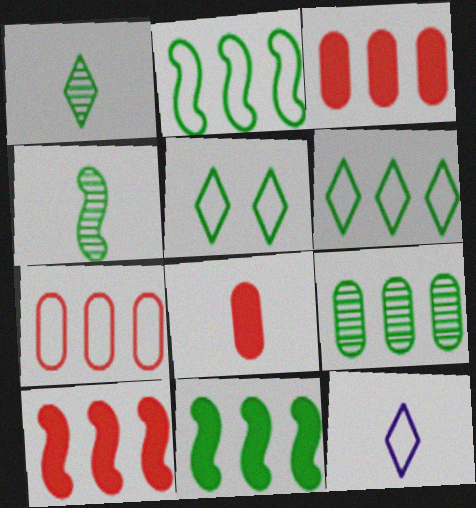[[4, 8, 12], 
[6, 9, 11]]